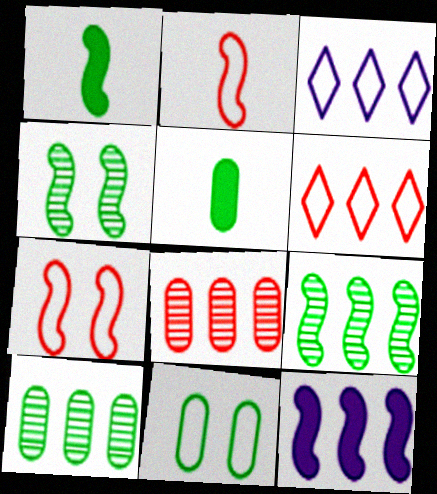[[2, 3, 11], 
[2, 4, 12], 
[5, 10, 11], 
[6, 10, 12]]